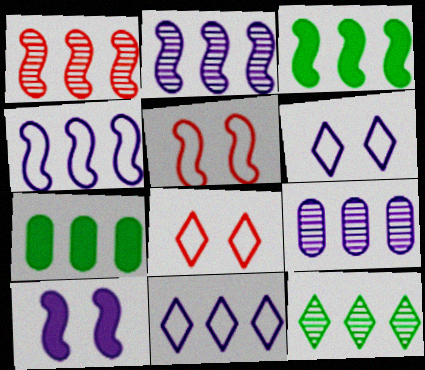[[1, 3, 4], 
[1, 7, 11], 
[1, 9, 12]]